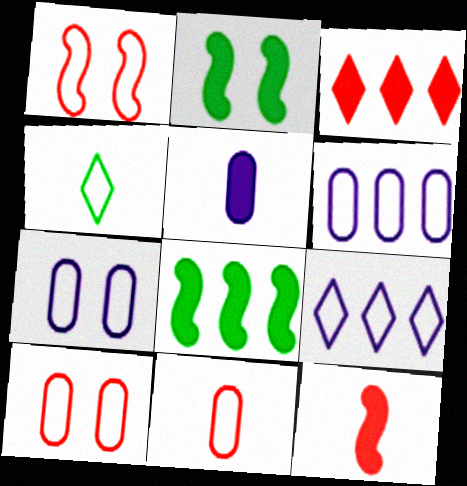[[1, 4, 6], 
[2, 3, 5]]